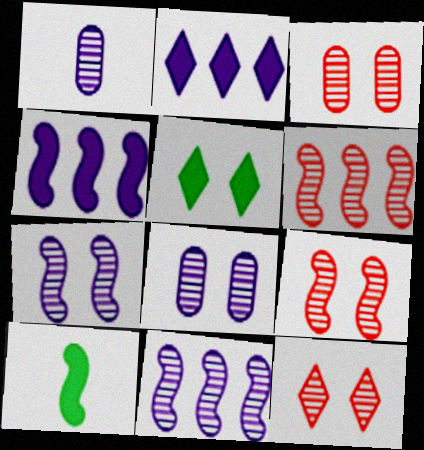[[3, 9, 12]]